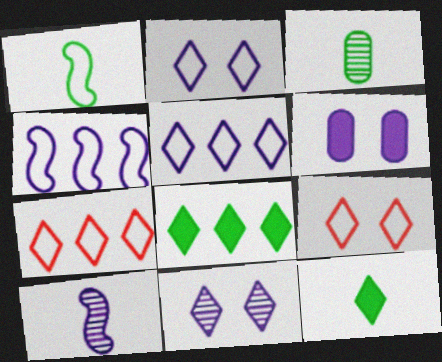[[1, 3, 12], 
[5, 6, 10], 
[7, 11, 12]]